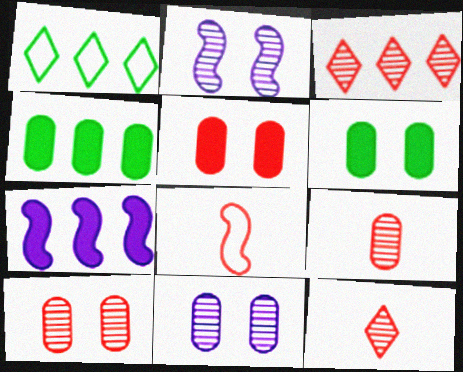[[3, 5, 8]]